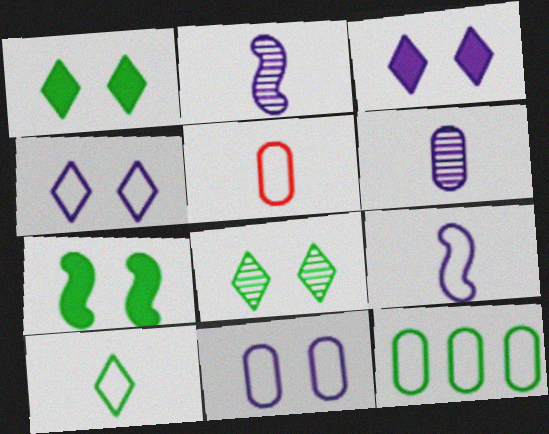[[5, 9, 10], 
[5, 11, 12]]